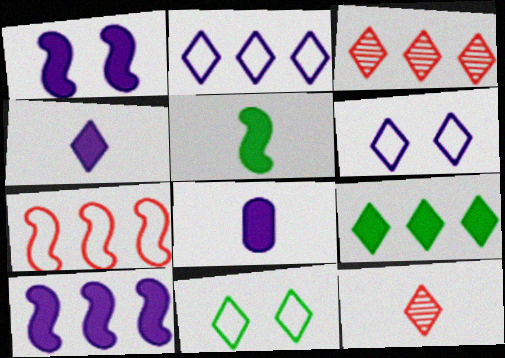[[2, 3, 9], 
[3, 4, 11], 
[6, 9, 12]]